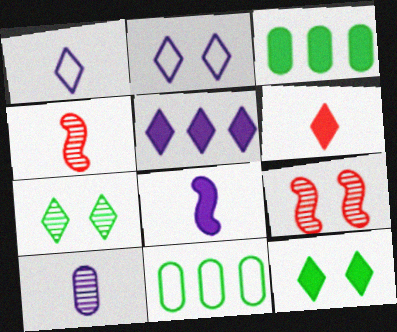[[1, 3, 9], 
[1, 8, 10], 
[2, 3, 4], 
[5, 6, 12]]